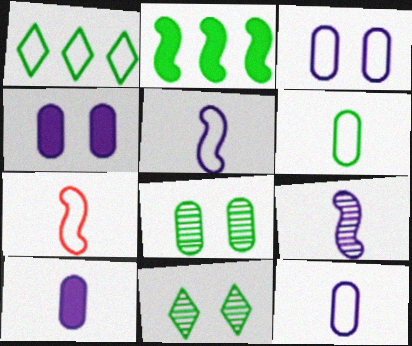[[1, 3, 7], 
[2, 6, 11]]